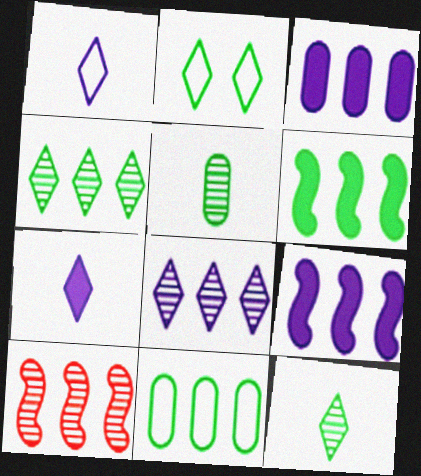[[2, 5, 6], 
[4, 6, 11]]